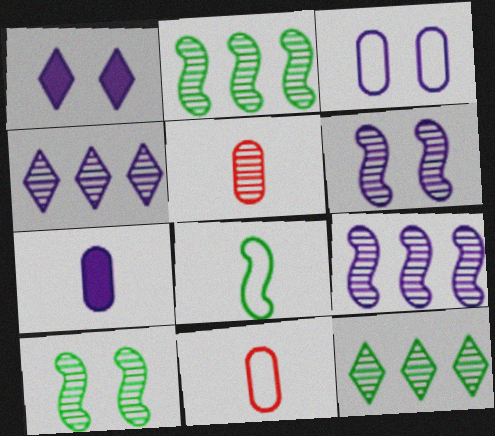[[1, 2, 11], 
[1, 3, 6], 
[4, 5, 10], 
[5, 6, 12]]